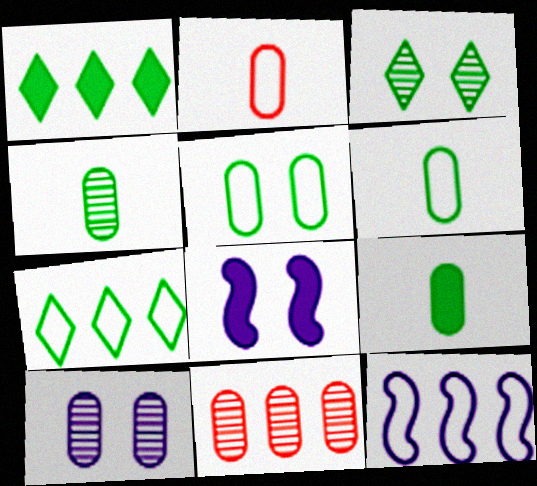[[1, 11, 12], 
[4, 6, 9], 
[4, 10, 11]]